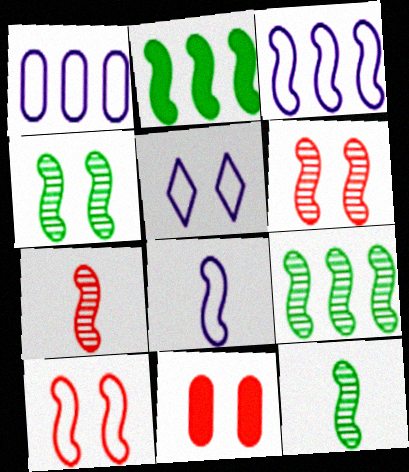[[1, 5, 8], 
[2, 6, 8], 
[4, 5, 11], 
[4, 9, 12]]